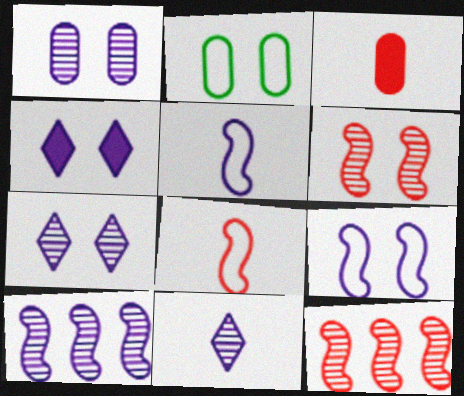[[1, 4, 9], 
[1, 10, 11], 
[2, 4, 6]]